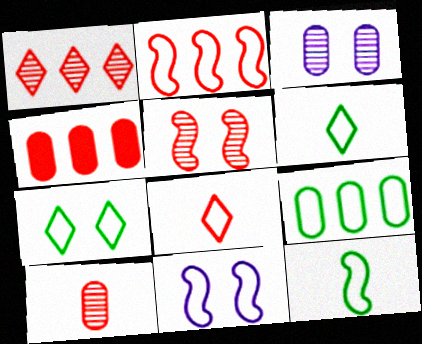[[1, 2, 4], 
[1, 5, 10], 
[2, 11, 12], 
[4, 5, 8], 
[7, 9, 12], 
[8, 9, 11]]